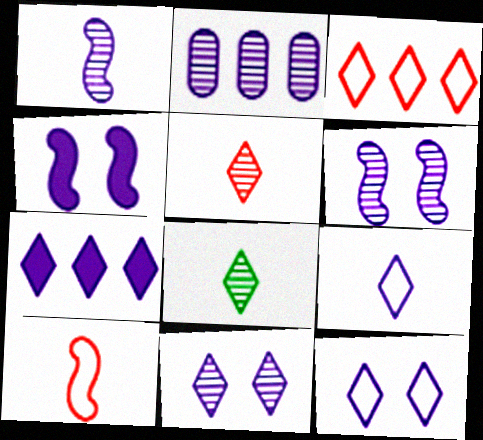[[1, 2, 11], 
[2, 4, 9], 
[7, 9, 11]]